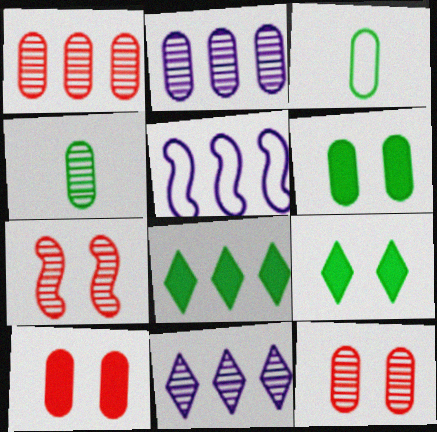[[1, 5, 8], 
[2, 3, 10], 
[2, 4, 12], 
[4, 7, 11]]